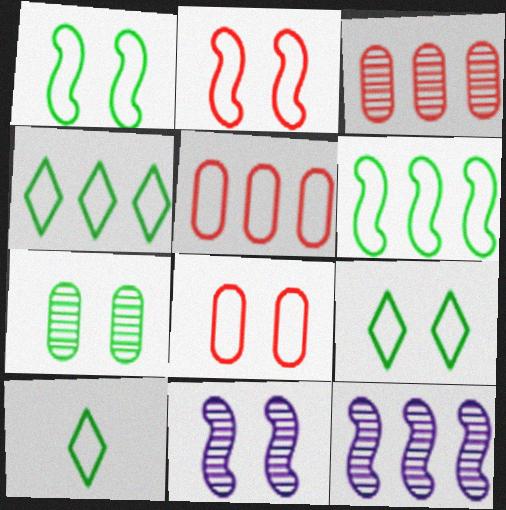[[4, 9, 10]]